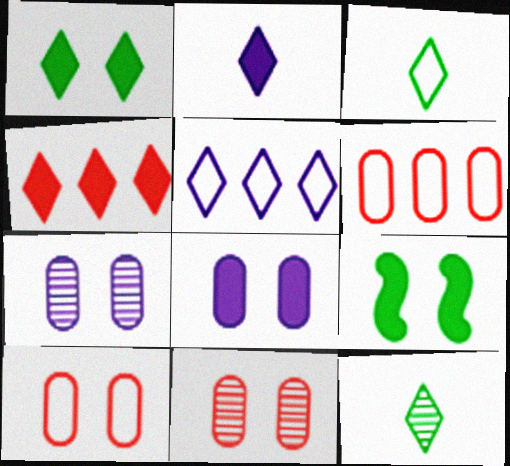[[1, 2, 4]]